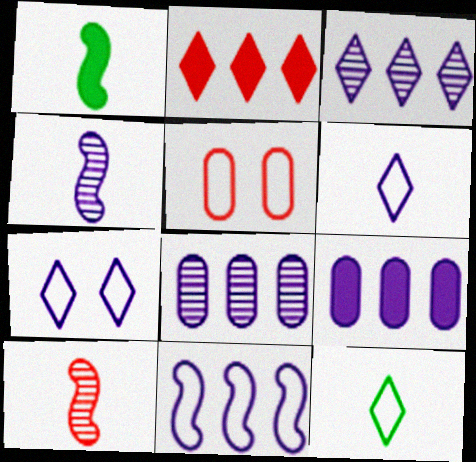[[1, 3, 5], 
[2, 5, 10], 
[3, 9, 11], 
[4, 7, 9], 
[5, 11, 12]]